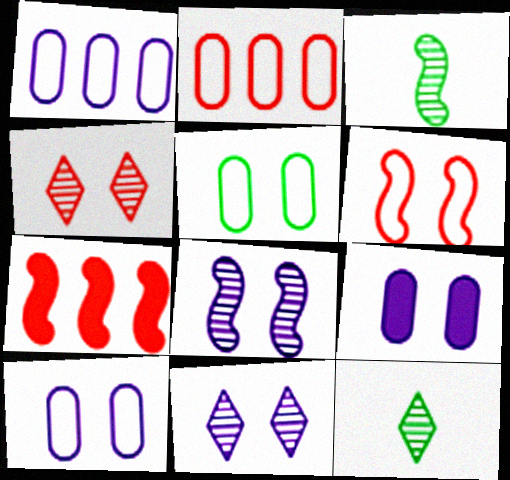[[7, 10, 12]]